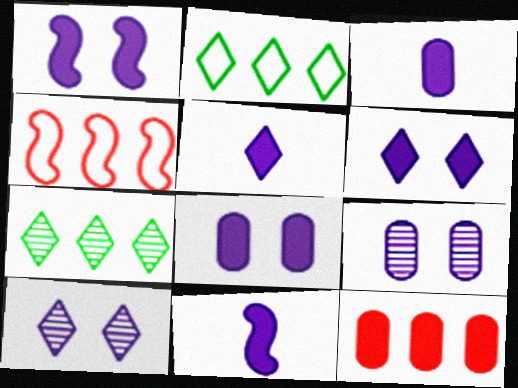[[1, 6, 8], 
[3, 5, 11]]